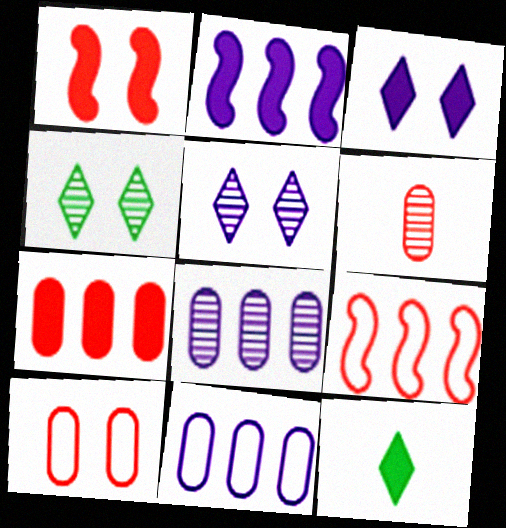[[6, 7, 10]]